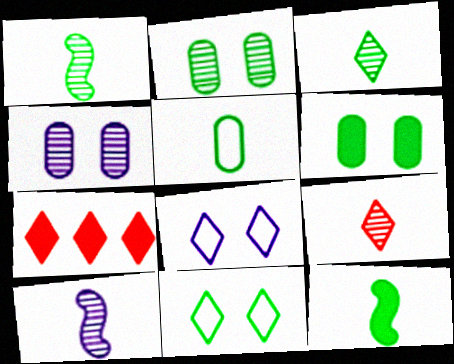[[3, 5, 12], 
[3, 7, 8]]